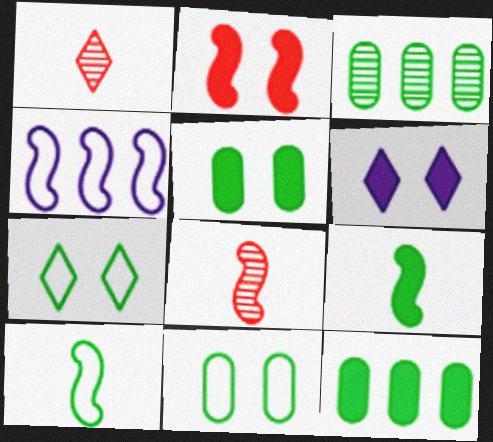[[1, 4, 5], 
[2, 5, 6], 
[3, 7, 9]]